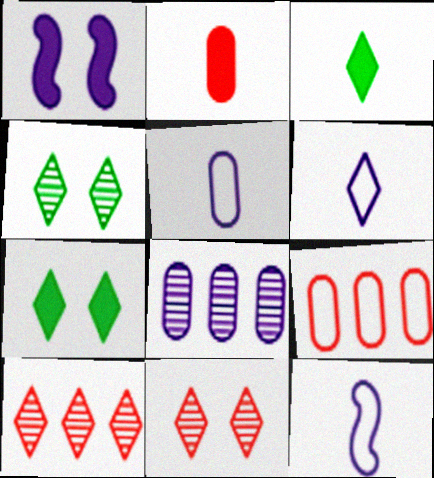[[1, 6, 8], 
[5, 6, 12], 
[6, 7, 10]]